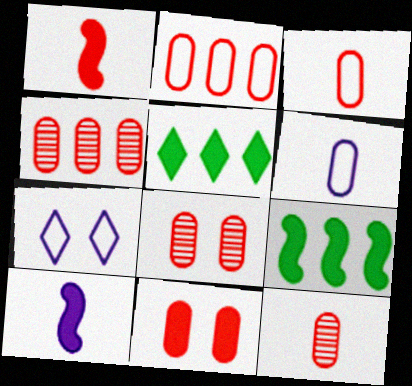[[2, 11, 12], 
[3, 4, 11], 
[4, 8, 12], 
[5, 10, 11], 
[7, 9, 12]]